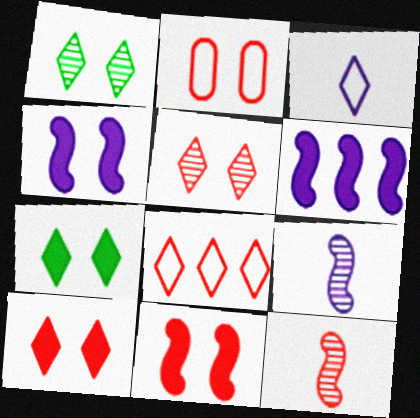[[1, 2, 4], 
[2, 5, 11]]